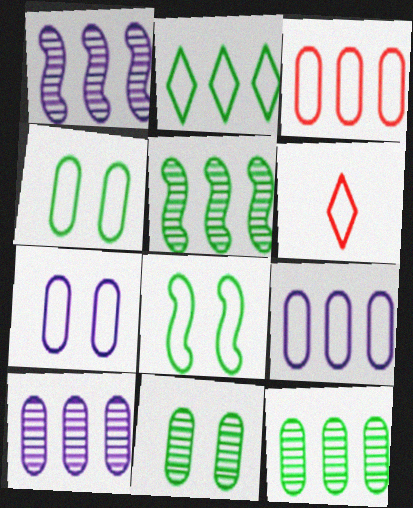[[6, 8, 9]]